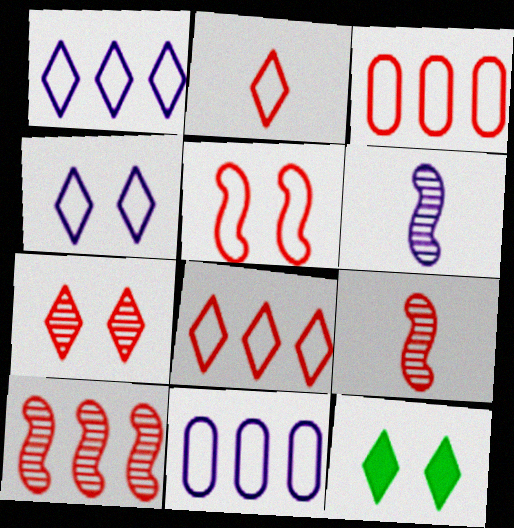[[2, 3, 5], 
[3, 6, 12], 
[4, 7, 12], 
[9, 11, 12]]